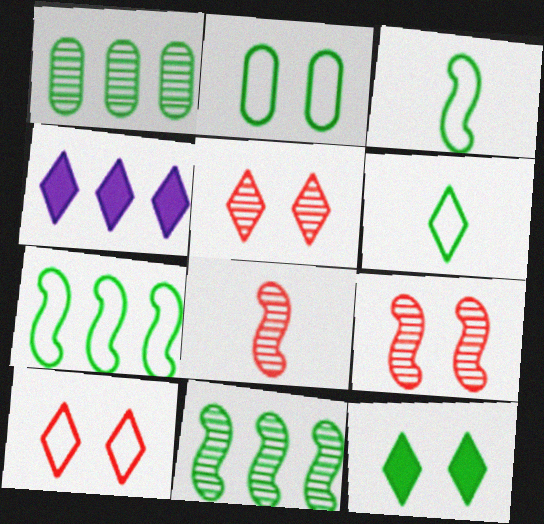[[1, 3, 12], 
[2, 4, 8], 
[2, 6, 7], 
[4, 5, 6]]